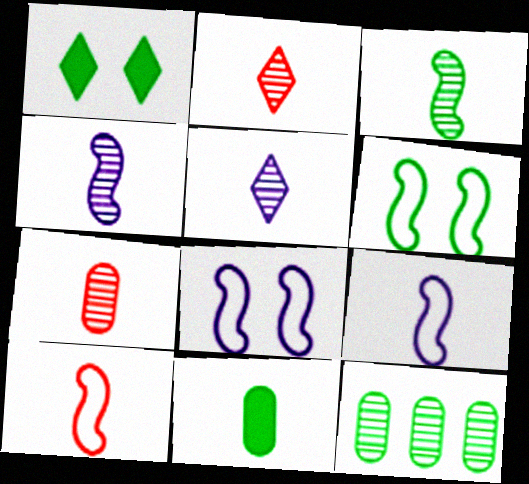[[2, 9, 11], 
[3, 5, 7], 
[5, 10, 11]]